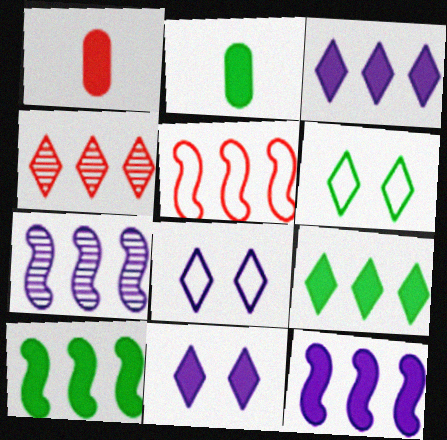[[1, 6, 7], 
[1, 10, 11], 
[5, 7, 10]]